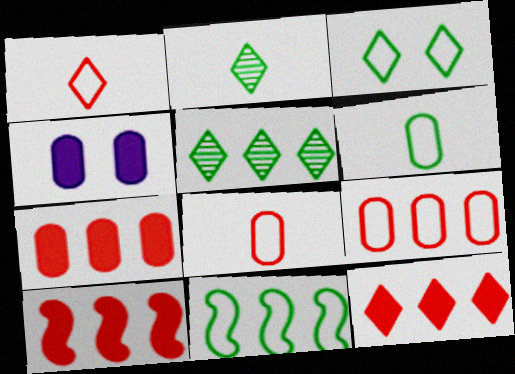[[3, 6, 11], 
[7, 10, 12]]